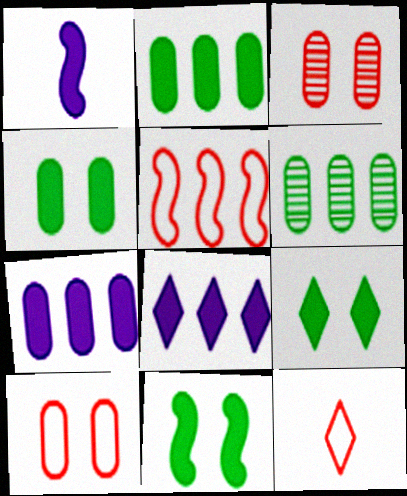[[4, 9, 11], 
[5, 6, 8], 
[5, 10, 12]]